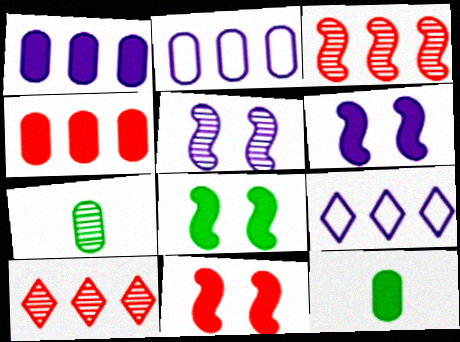[[5, 7, 10], 
[6, 8, 11], 
[7, 9, 11]]